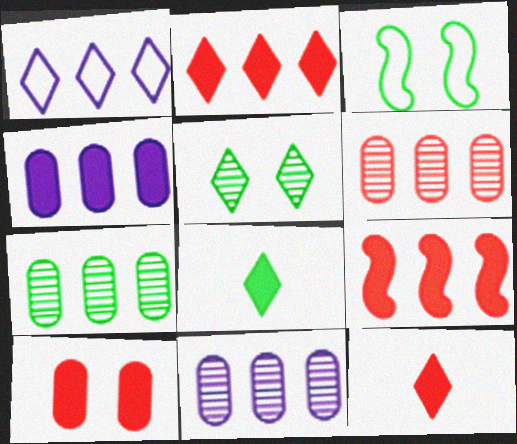[[1, 5, 12], 
[1, 7, 9], 
[3, 7, 8], 
[3, 11, 12], 
[6, 7, 11], 
[9, 10, 12]]